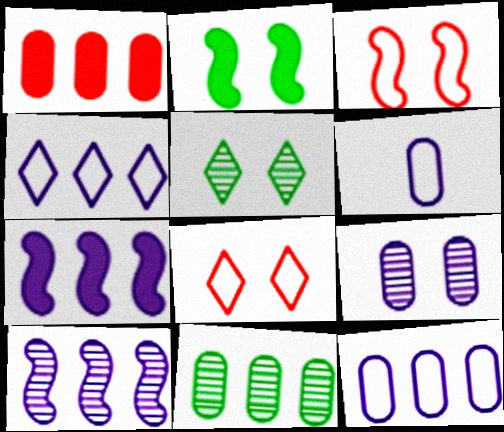[[1, 11, 12], 
[2, 8, 9]]